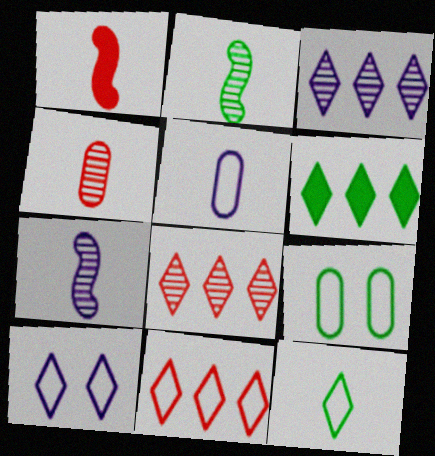[[1, 3, 9], 
[2, 6, 9], 
[3, 6, 11], 
[10, 11, 12]]